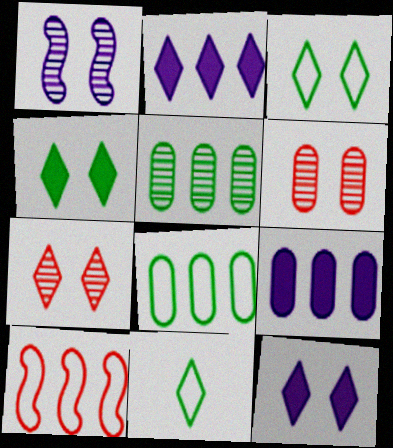[[2, 5, 10], 
[2, 7, 11], 
[3, 7, 12]]